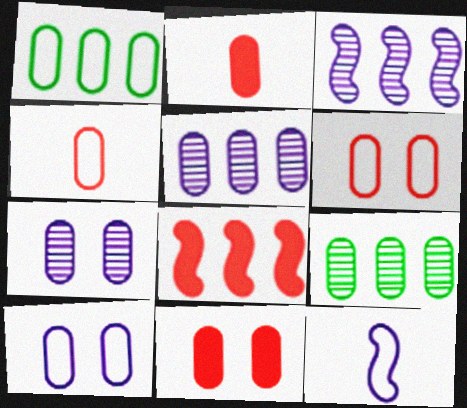[[1, 2, 7], 
[1, 4, 10], 
[2, 9, 10]]